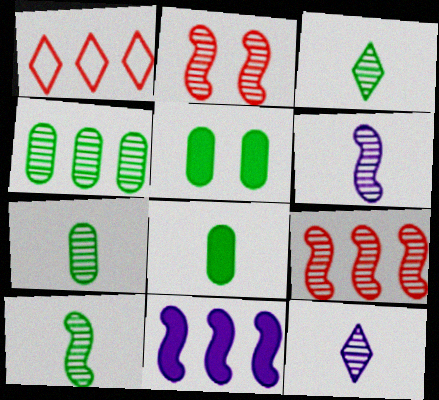[[1, 4, 11], 
[1, 5, 6], 
[2, 4, 12], 
[3, 7, 10]]